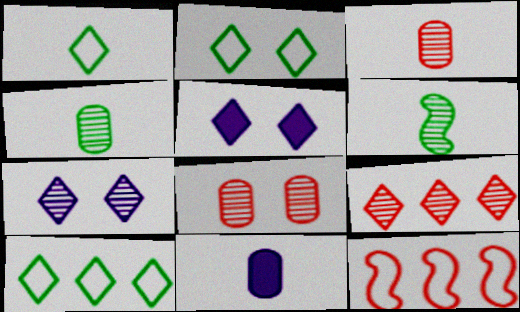[[1, 2, 10], 
[1, 5, 9], 
[4, 5, 12]]